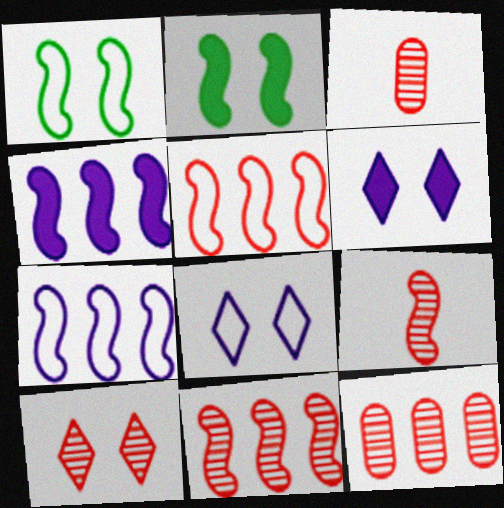[[1, 4, 9], 
[2, 7, 9], 
[3, 10, 11], 
[9, 10, 12]]